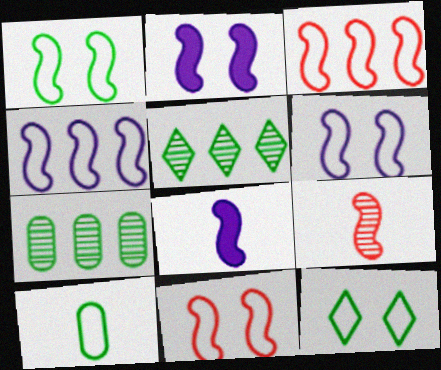[[1, 6, 11]]